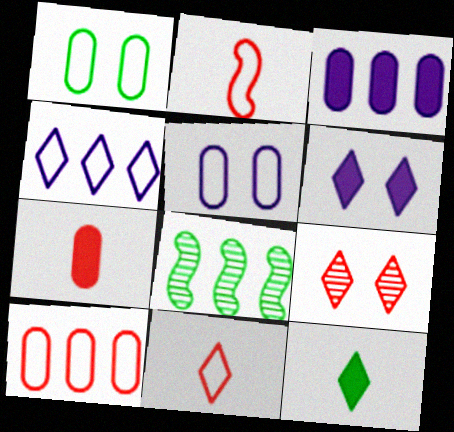[[1, 2, 4], 
[1, 8, 12], 
[4, 9, 12]]